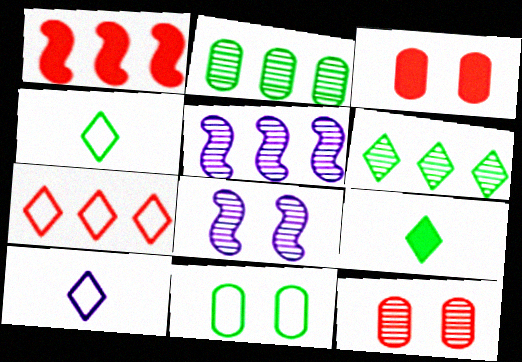[[3, 4, 5]]